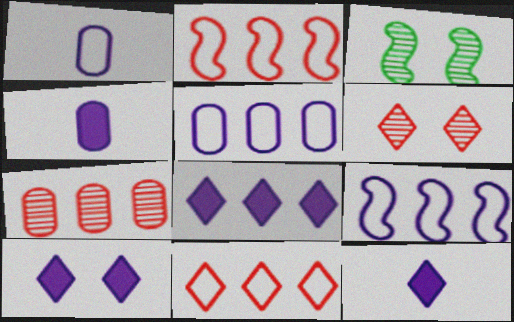[[3, 4, 11], 
[8, 10, 12]]